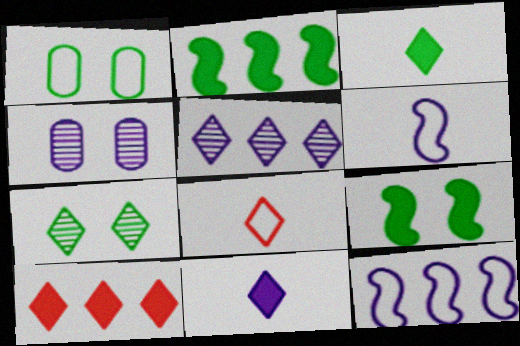[[1, 7, 9], 
[1, 8, 12], 
[2, 4, 8], 
[4, 11, 12]]